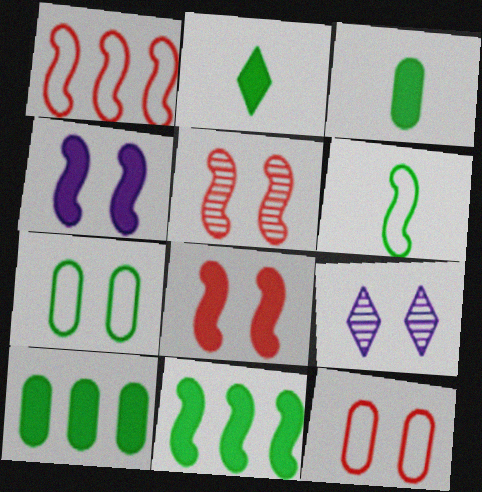[[1, 3, 9], 
[7, 8, 9]]